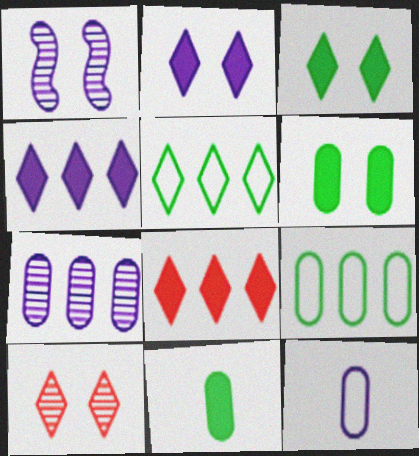[[1, 4, 12]]